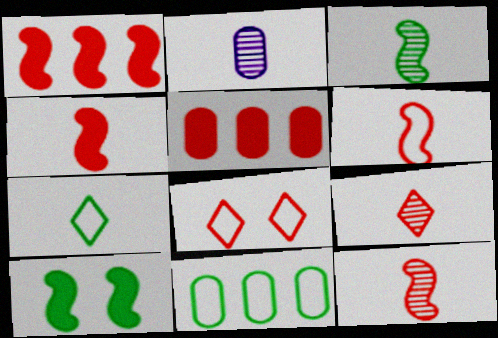[[2, 3, 9], 
[2, 4, 7], 
[4, 6, 12], 
[5, 8, 12]]